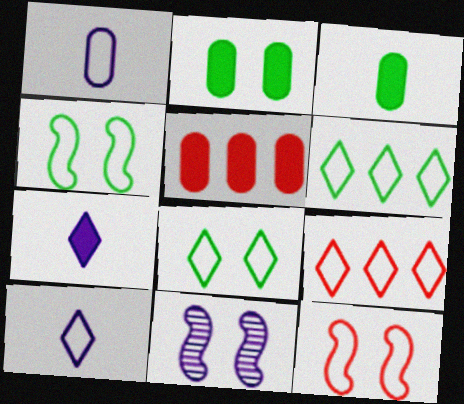[[1, 4, 9], 
[1, 6, 12], 
[3, 9, 11], 
[8, 9, 10]]